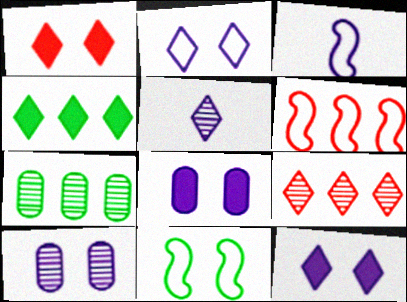[[1, 3, 7], 
[1, 10, 11], 
[3, 6, 11]]